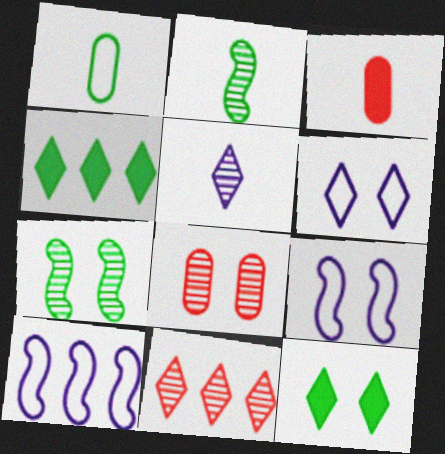[[1, 4, 7], 
[8, 9, 12]]